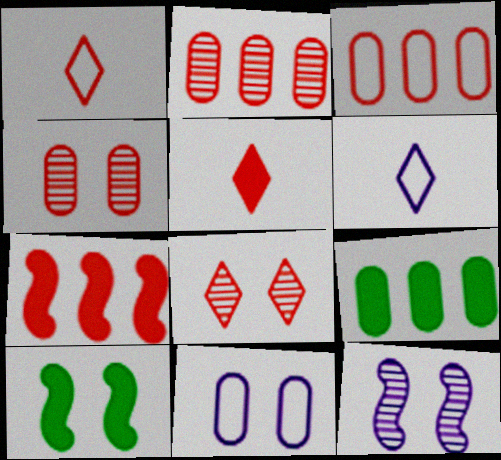[[1, 4, 7], 
[1, 9, 12], 
[2, 6, 10], 
[8, 10, 11]]